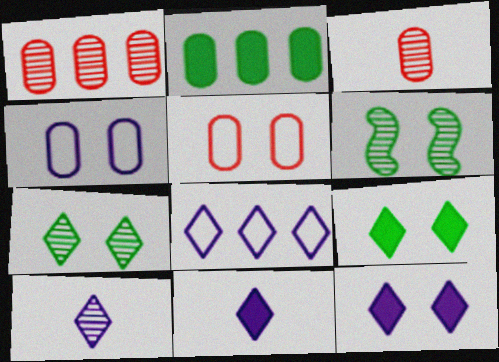[[1, 6, 10], 
[2, 3, 4], 
[5, 6, 12], 
[8, 10, 12]]